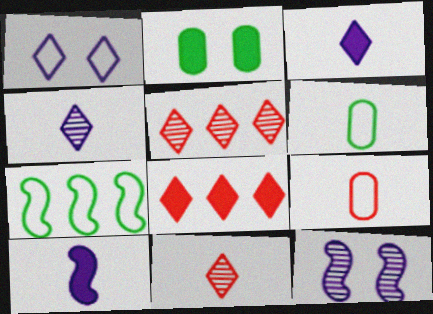[[1, 7, 9], 
[2, 8, 10], 
[6, 8, 12], 
[6, 10, 11]]